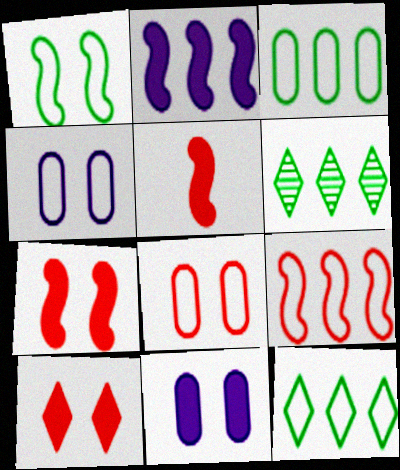[[4, 5, 6]]